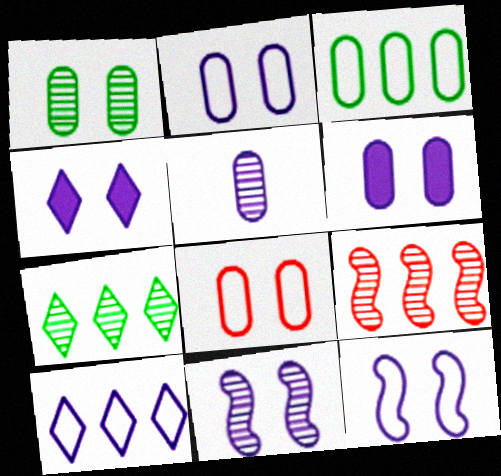[[1, 6, 8], 
[2, 4, 11]]